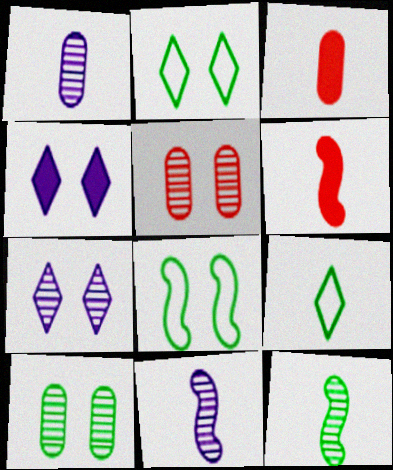[[1, 6, 9], 
[3, 9, 11], 
[4, 5, 8]]